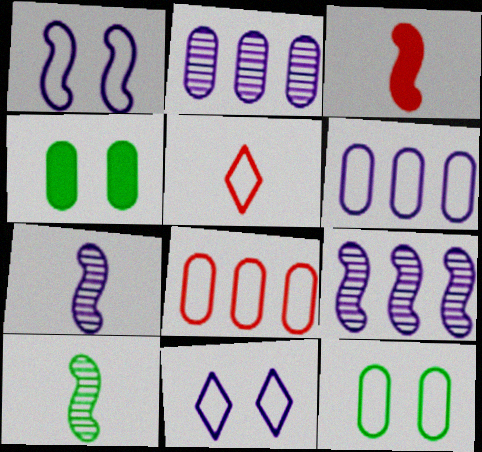[[4, 5, 9]]